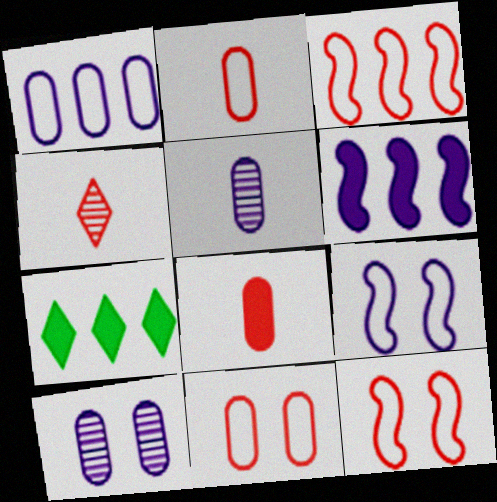[[5, 7, 12]]